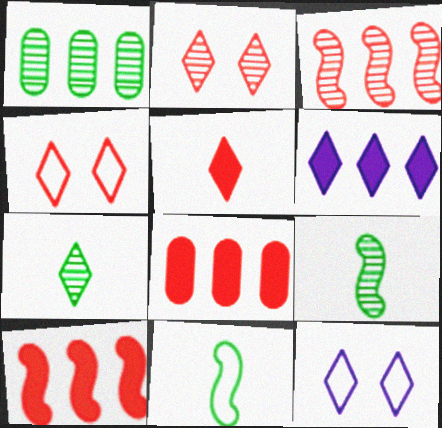[[4, 6, 7], 
[8, 9, 12]]